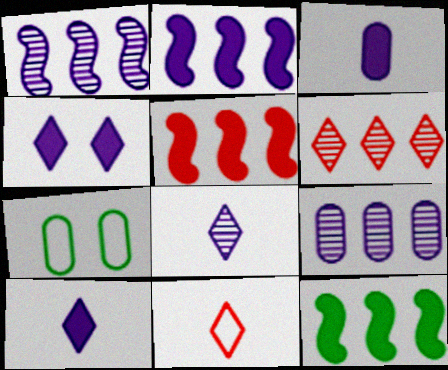[[2, 3, 4], 
[2, 5, 12], 
[5, 7, 8]]